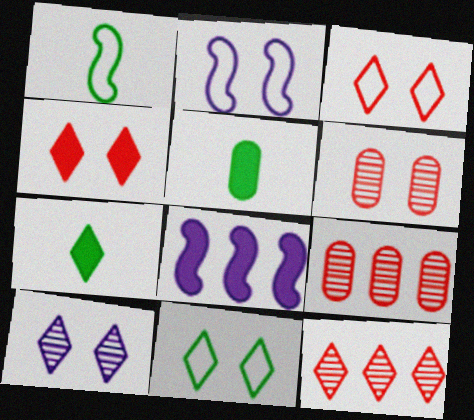[[2, 5, 12], 
[2, 7, 9], 
[4, 5, 8], 
[4, 10, 11]]